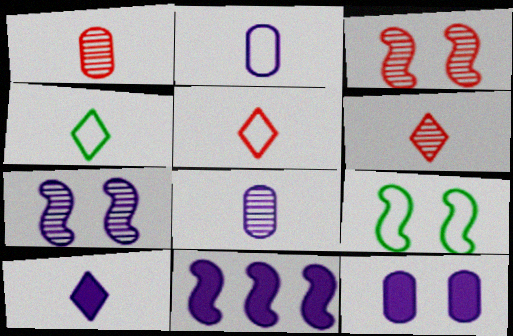[[4, 6, 10], 
[10, 11, 12]]